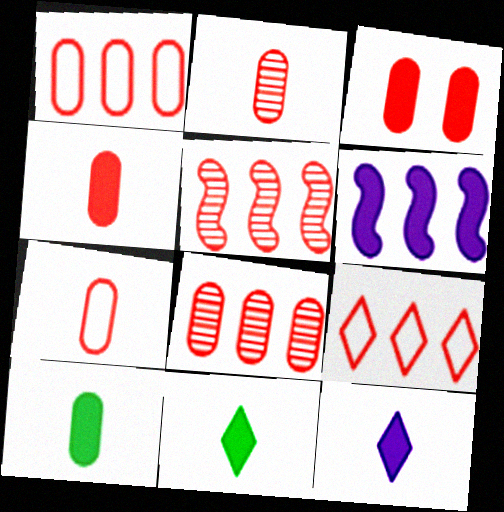[[1, 2, 3], 
[2, 4, 7], 
[3, 6, 11], 
[3, 7, 8]]